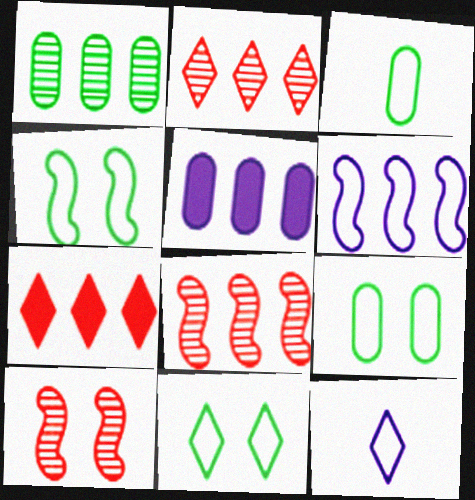[[1, 6, 7], 
[4, 9, 11]]